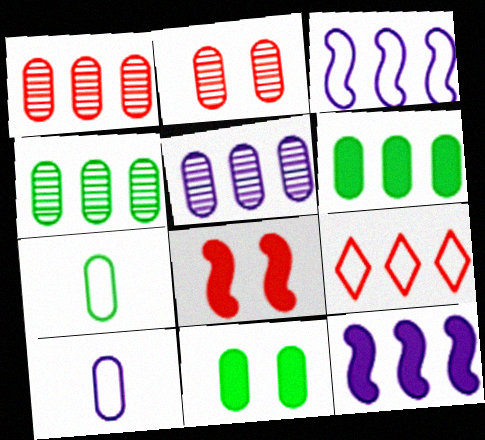[[1, 4, 5], 
[1, 10, 11], 
[2, 6, 10], 
[4, 7, 11], 
[4, 9, 12]]